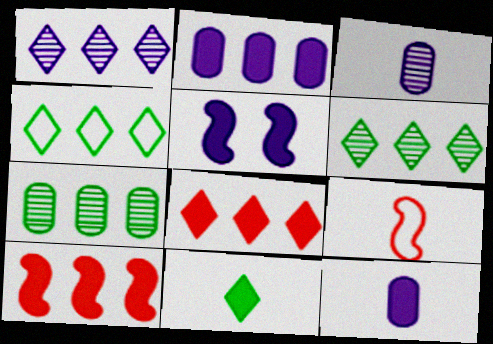[[1, 4, 8], 
[3, 9, 11]]